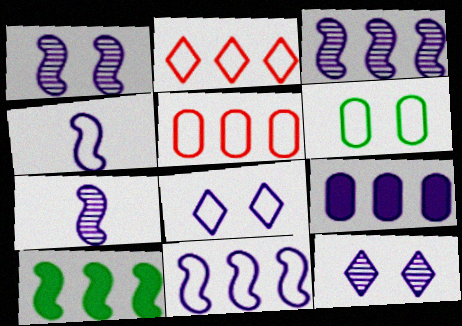[[1, 3, 7], 
[2, 4, 6], 
[4, 9, 12], 
[7, 8, 9]]